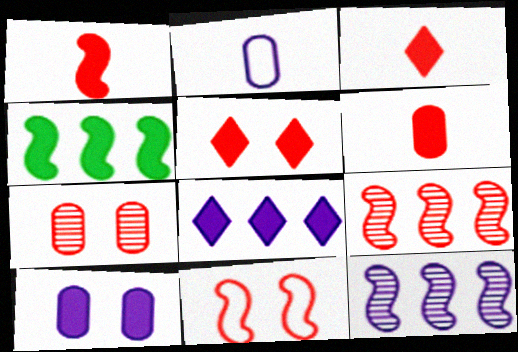[[1, 3, 6], 
[1, 9, 11], 
[3, 4, 10], 
[5, 7, 11]]